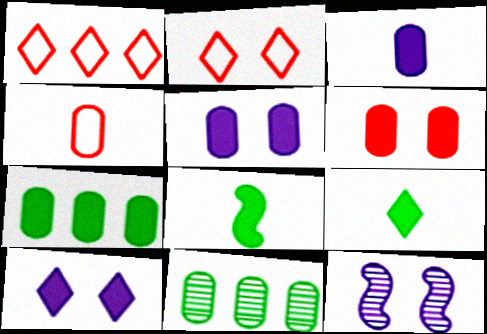[[3, 6, 7], 
[4, 5, 11]]